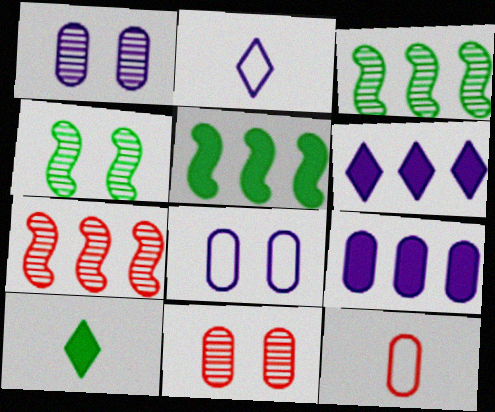[[2, 5, 11], 
[4, 6, 12], 
[7, 8, 10]]